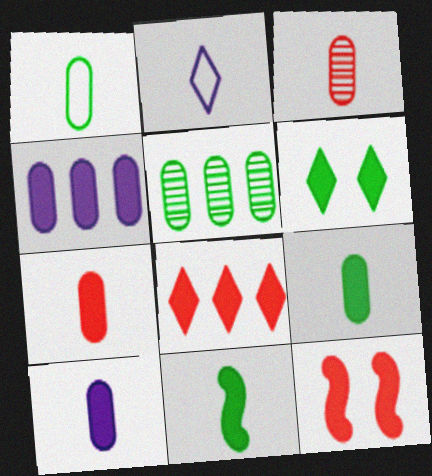[[1, 3, 10], 
[2, 3, 11], 
[2, 5, 12], 
[7, 8, 12], 
[7, 9, 10]]